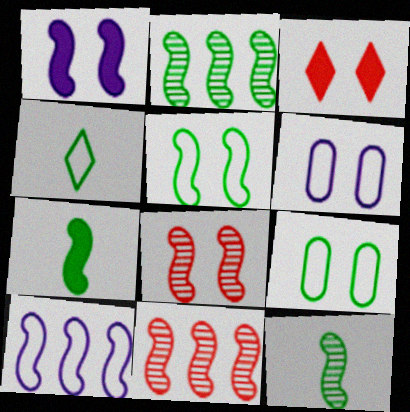[[1, 5, 8], 
[2, 5, 7], 
[7, 8, 10]]